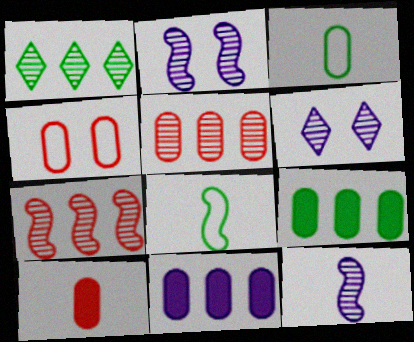[[4, 5, 10]]